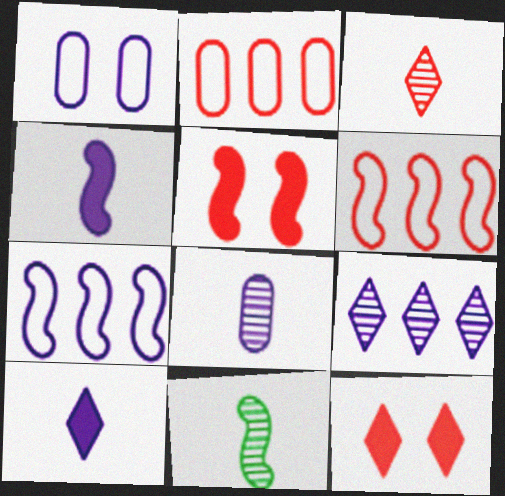[[1, 4, 9], 
[2, 3, 5], 
[3, 8, 11], 
[5, 7, 11]]